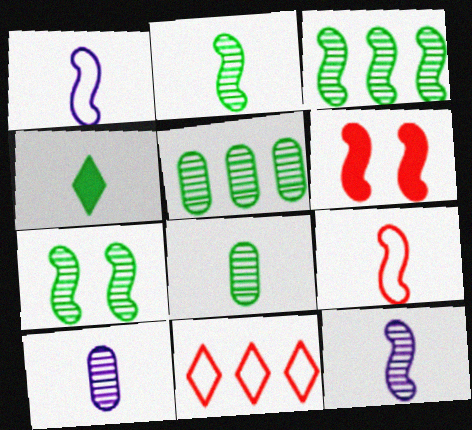[[1, 3, 6], 
[2, 3, 7], 
[4, 9, 10]]